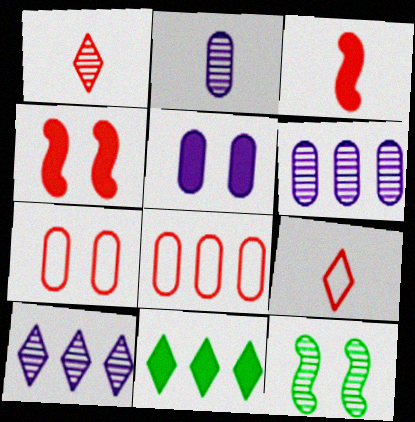[[1, 4, 8], 
[1, 6, 12], 
[3, 5, 11]]